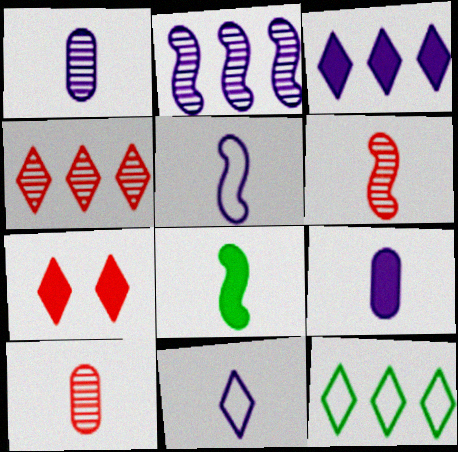[[3, 4, 12], 
[5, 6, 8], 
[8, 10, 11]]